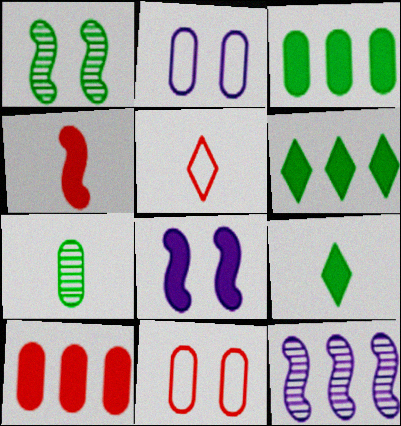[[2, 7, 10], 
[8, 9, 10], 
[9, 11, 12]]